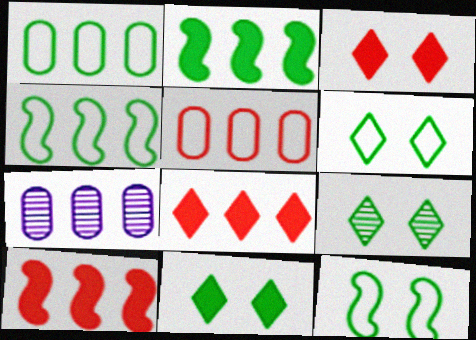[[4, 7, 8], 
[6, 9, 11]]